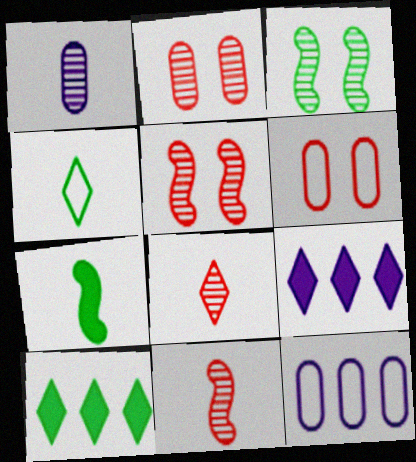[]